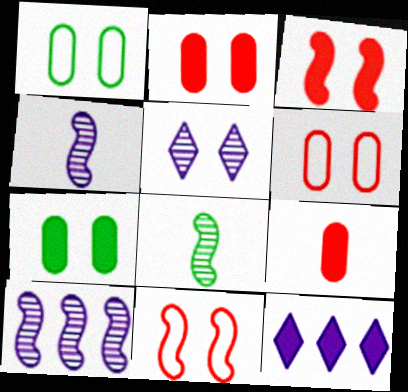[[1, 3, 5], 
[5, 7, 11], 
[6, 8, 12]]